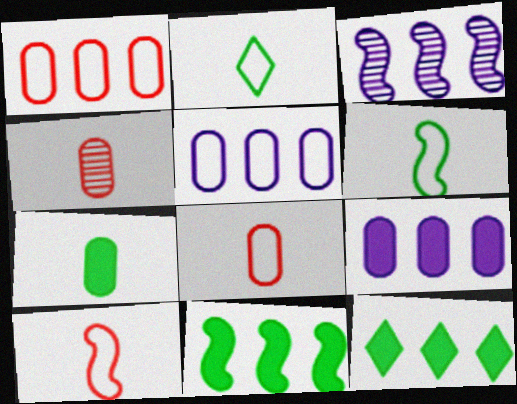[[1, 3, 12]]